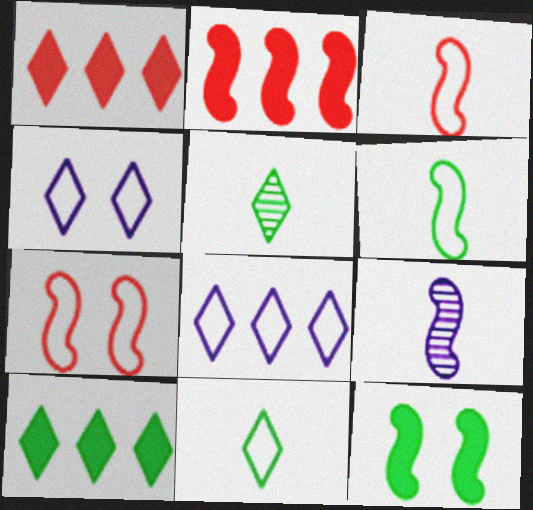[[1, 4, 5]]